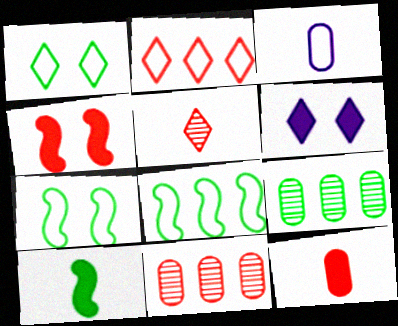[[1, 9, 10], 
[2, 3, 7], 
[3, 5, 10]]